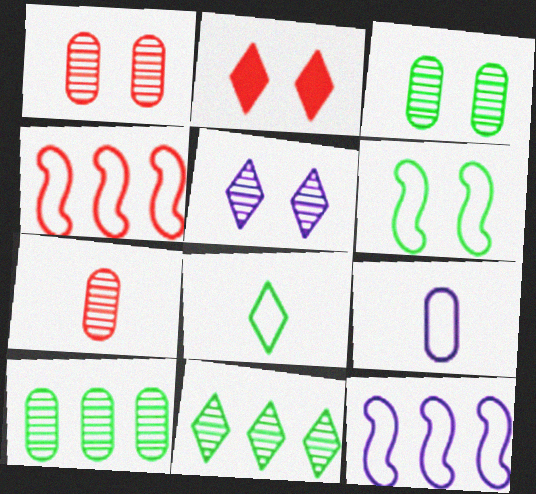[[2, 4, 7]]